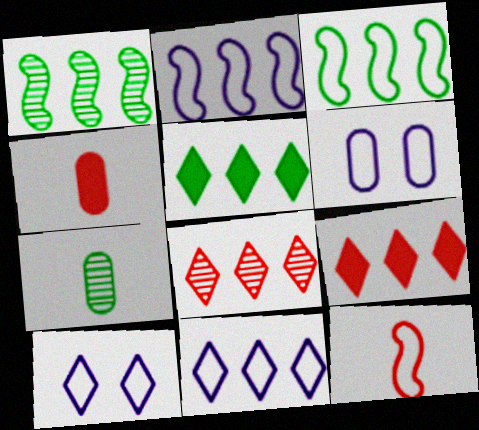[[1, 4, 10], 
[5, 8, 11]]